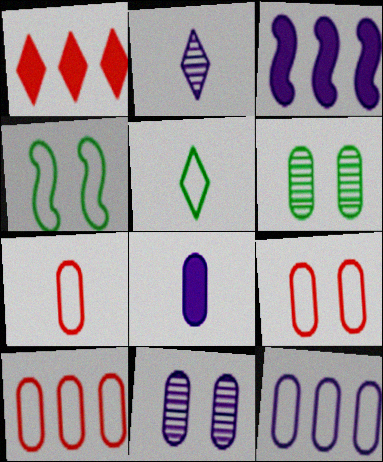[[6, 8, 10], 
[7, 9, 10], 
[8, 11, 12]]